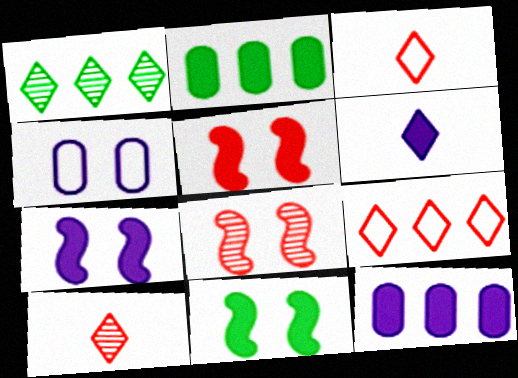[[2, 5, 6], 
[5, 7, 11], 
[6, 7, 12]]